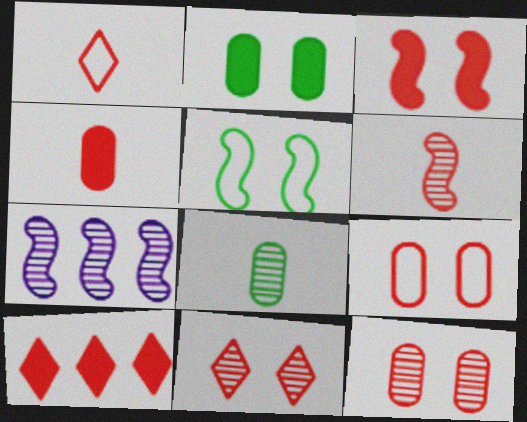[[1, 2, 7], 
[1, 4, 6], 
[1, 10, 11], 
[3, 4, 10], 
[3, 9, 11], 
[6, 9, 10], 
[7, 8, 11]]